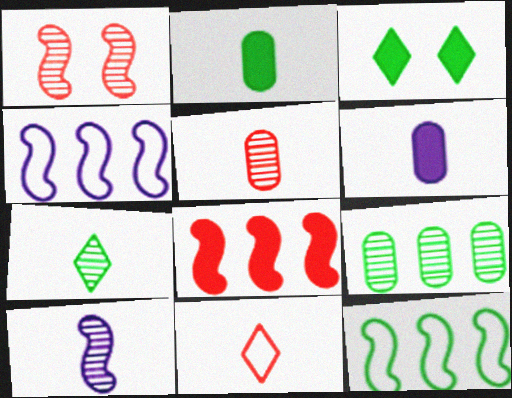[[2, 10, 11], 
[3, 4, 5], 
[3, 6, 8], 
[5, 7, 10]]